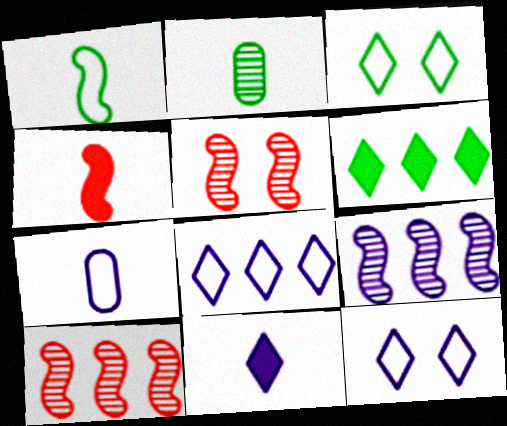[[5, 6, 7]]